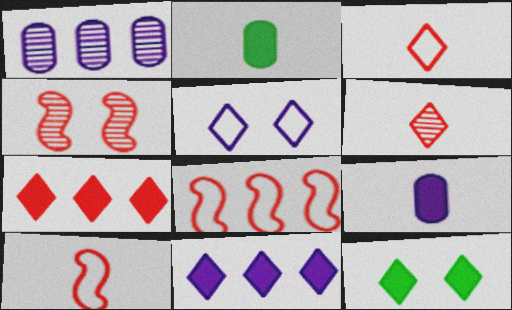[[1, 10, 12]]